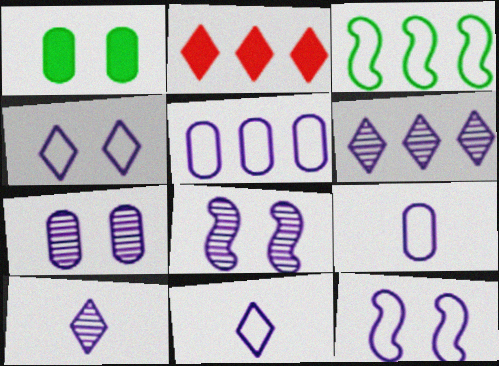[[5, 11, 12]]